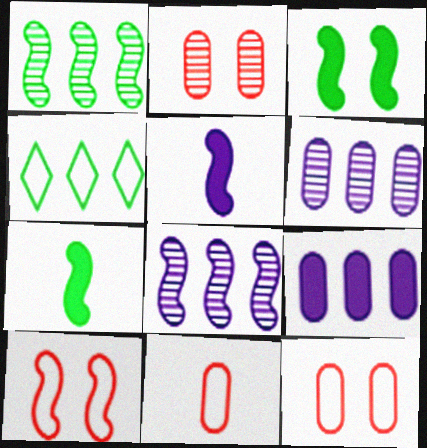[[1, 5, 10], 
[2, 4, 5], 
[7, 8, 10]]